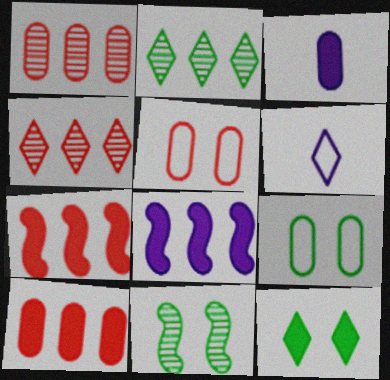[[1, 3, 9], 
[3, 7, 12], 
[4, 6, 12], 
[6, 10, 11], 
[9, 11, 12]]